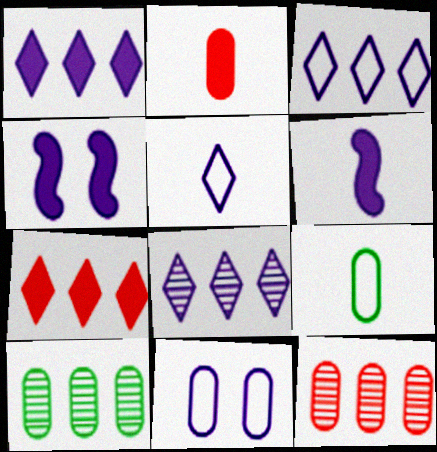[[1, 3, 8], 
[2, 10, 11], 
[6, 8, 11]]